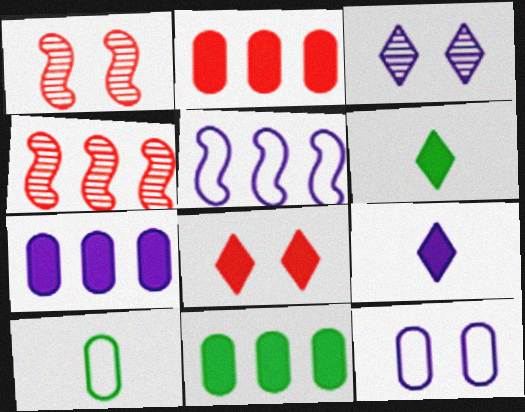[[2, 7, 11], 
[4, 6, 12]]